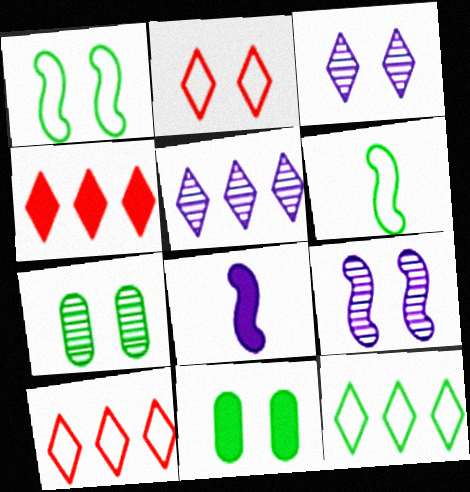[[2, 9, 11], 
[4, 5, 12], 
[4, 8, 11], 
[7, 8, 10]]